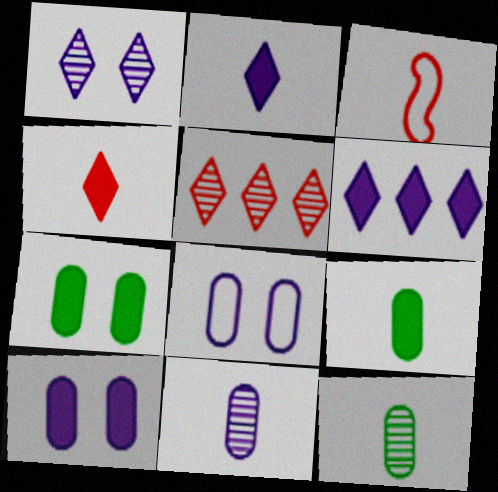[[2, 3, 12]]